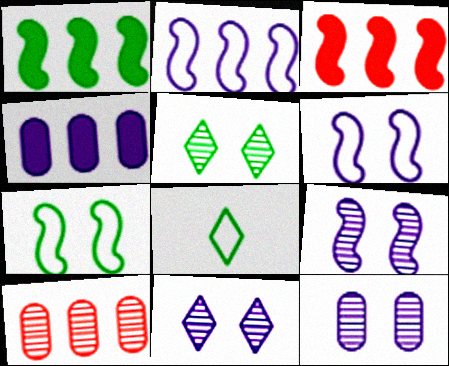[[3, 8, 12], 
[9, 11, 12]]